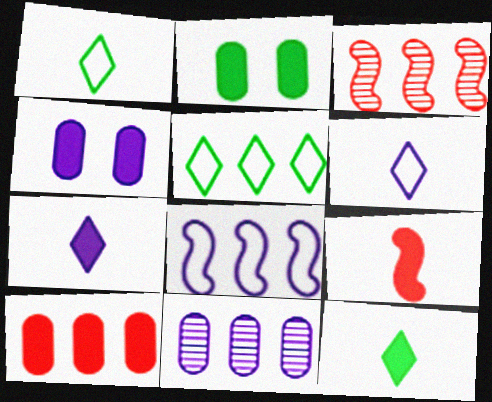[[1, 3, 4], 
[2, 3, 6]]